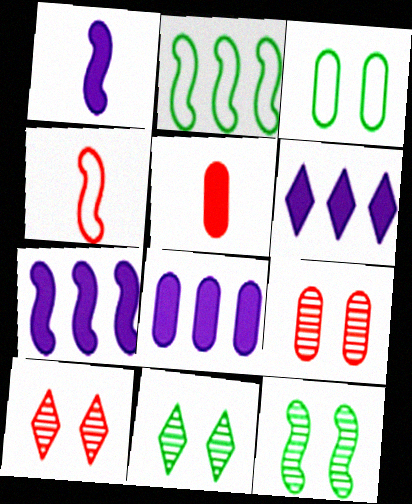[[4, 7, 12], 
[4, 8, 11], 
[6, 7, 8]]